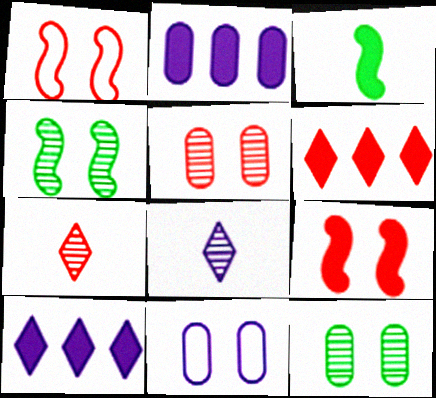[]